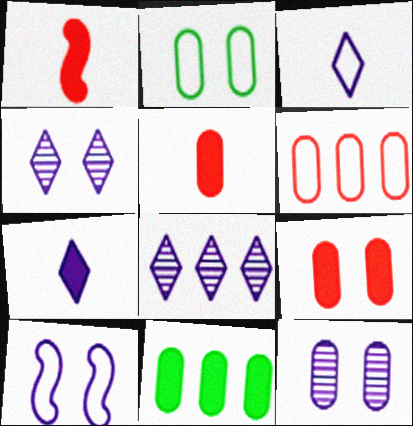[[1, 2, 8], 
[2, 9, 12]]